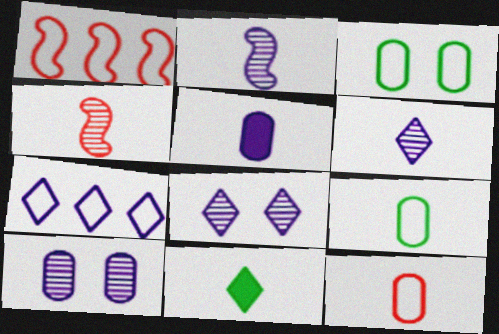[[1, 10, 11], 
[2, 11, 12]]